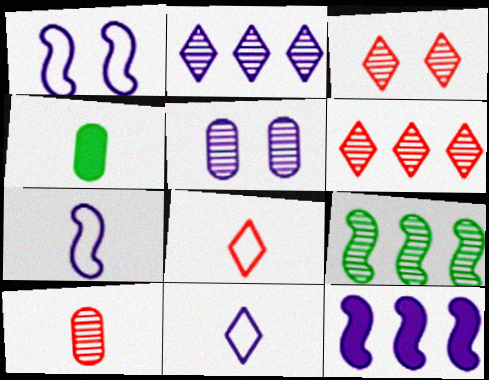[[1, 4, 6], 
[5, 11, 12]]